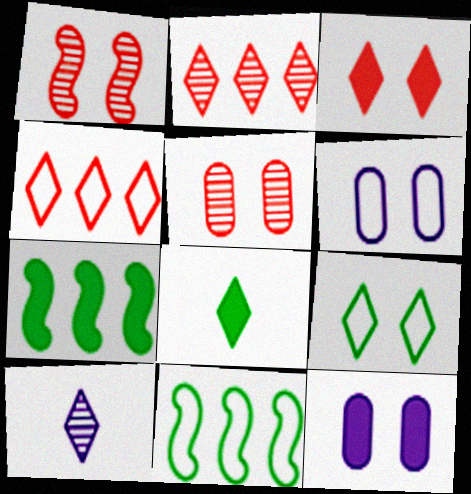[[1, 9, 12]]